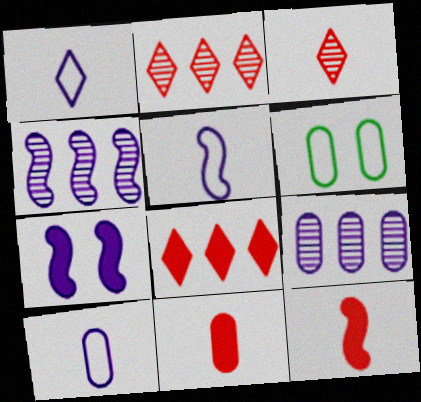[[1, 5, 10], 
[1, 7, 9], 
[4, 5, 7], 
[6, 9, 11]]